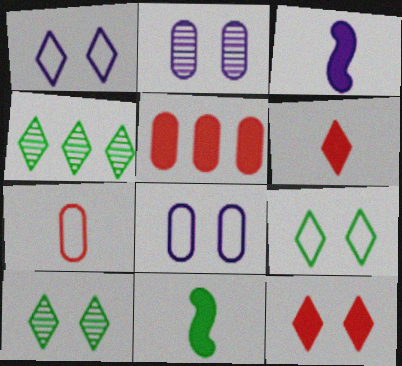[[1, 4, 6], 
[1, 10, 12]]